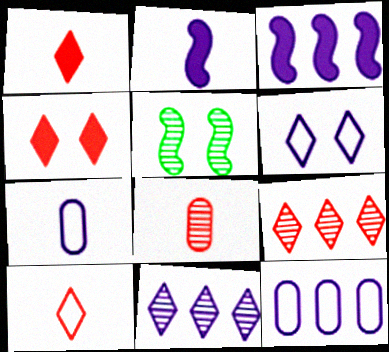[[1, 5, 12], 
[3, 11, 12], 
[4, 9, 10], 
[5, 8, 11]]